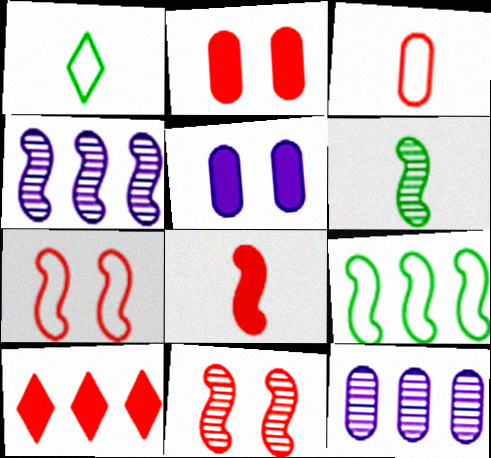[[1, 2, 4], 
[2, 8, 10], 
[3, 10, 11], 
[4, 6, 11], 
[9, 10, 12]]